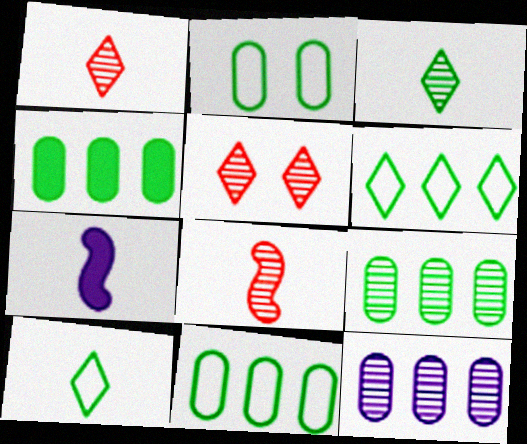[[4, 9, 11], 
[5, 7, 11]]